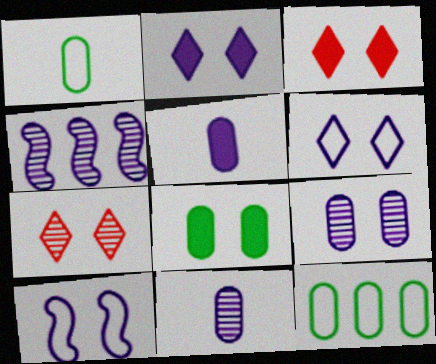[[1, 3, 4], 
[2, 9, 10], 
[4, 5, 6], 
[7, 8, 10]]